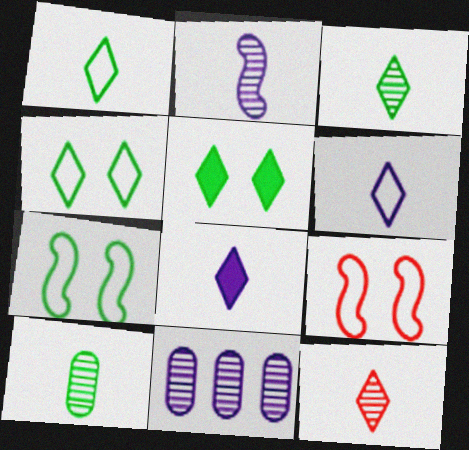[[1, 8, 12], 
[2, 10, 12]]